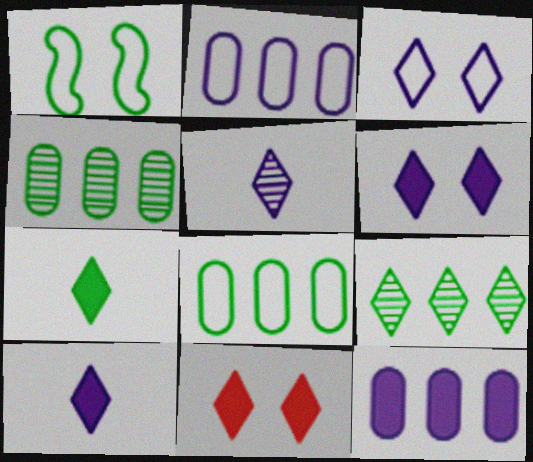[[1, 4, 7]]